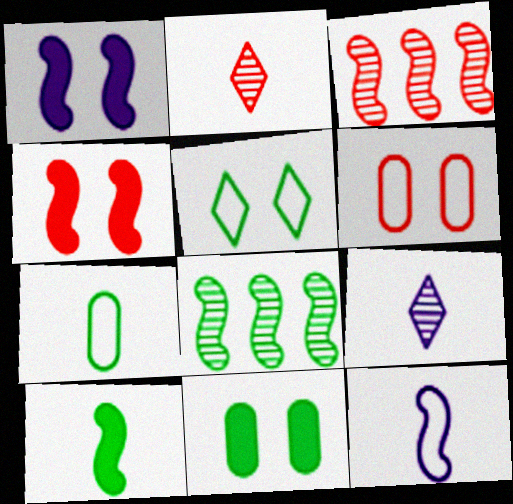[[4, 8, 12]]